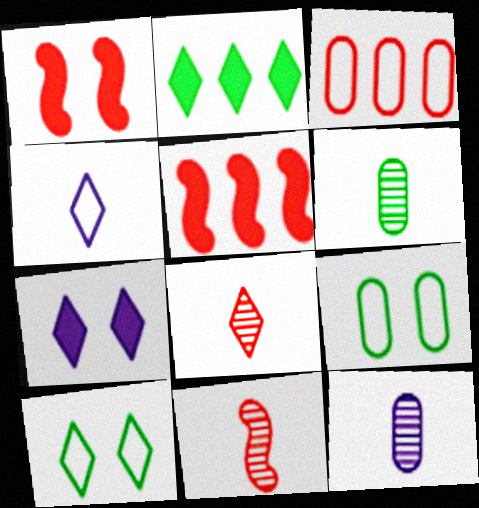[[1, 3, 8], 
[5, 10, 12]]